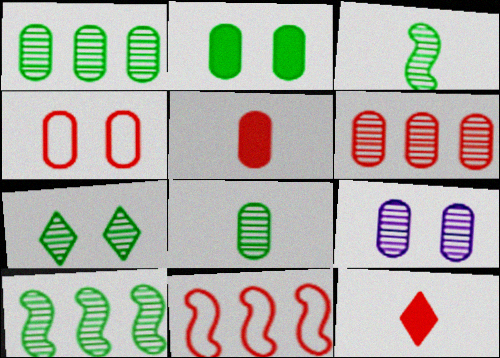[[1, 3, 7], 
[2, 4, 9], 
[4, 5, 6], 
[6, 8, 9], 
[7, 8, 10]]